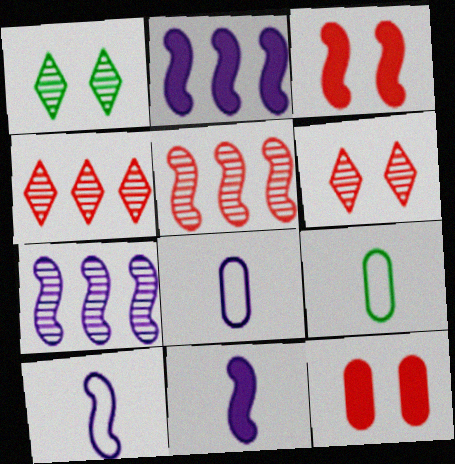[[2, 6, 9]]